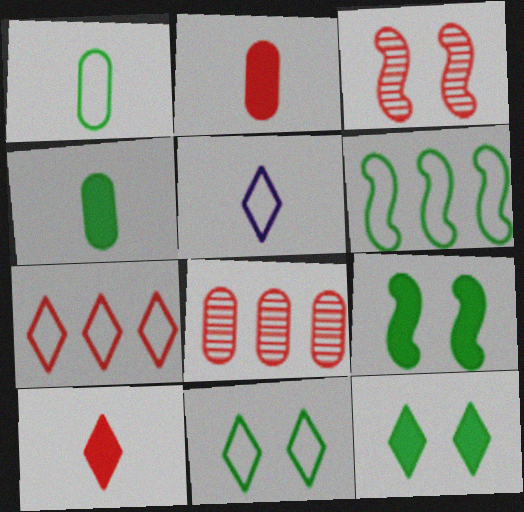[[1, 6, 11], 
[2, 3, 7], 
[5, 7, 11], 
[5, 8, 9]]